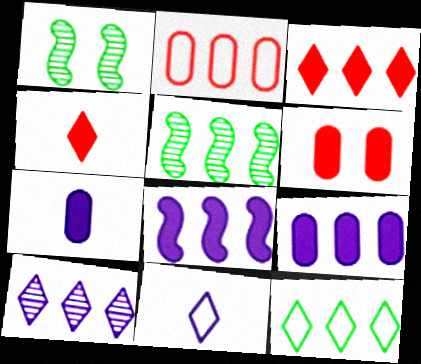[[3, 10, 12], 
[5, 6, 11]]